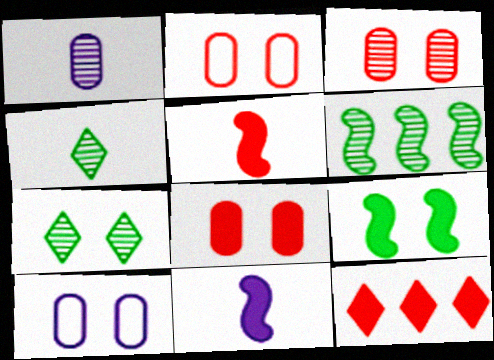[[2, 3, 8], 
[5, 8, 12]]